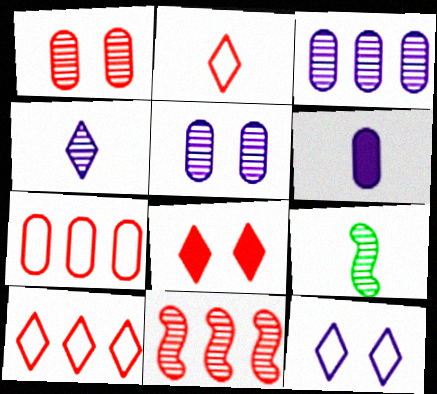[[2, 6, 9]]